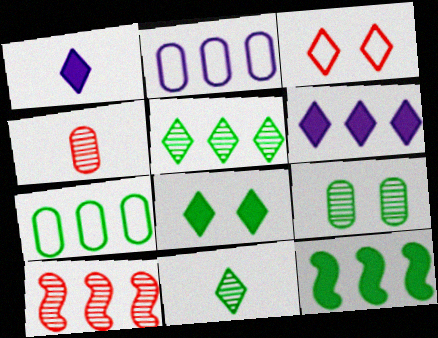[[1, 3, 5], 
[3, 6, 11], 
[5, 7, 12], 
[6, 7, 10]]